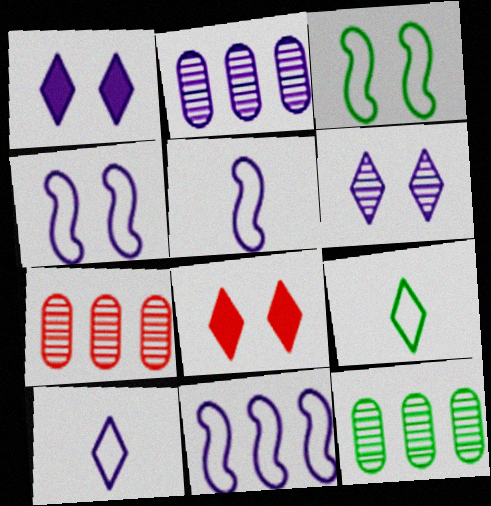[[1, 2, 5], 
[2, 7, 12], 
[4, 5, 11], 
[5, 8, 12]]